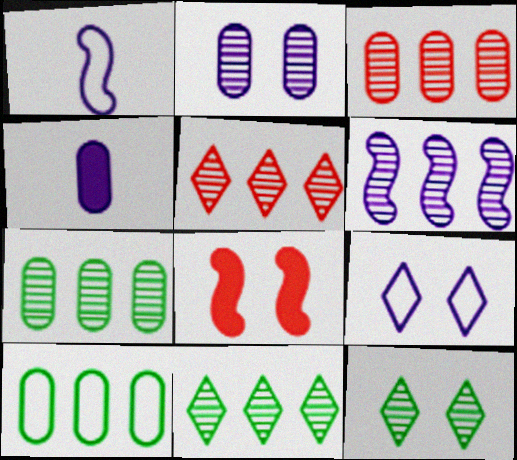[[3, 6, 11], 
[4, 6, 9], 
[5, 6, 7]]